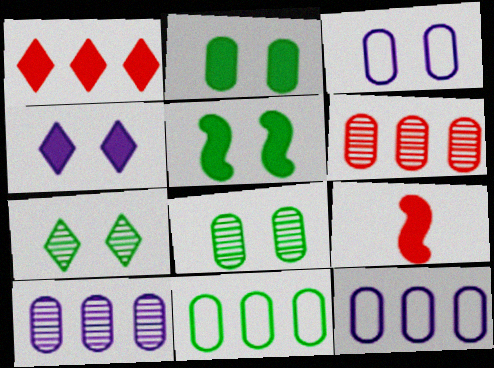[[7, 9, 12]]